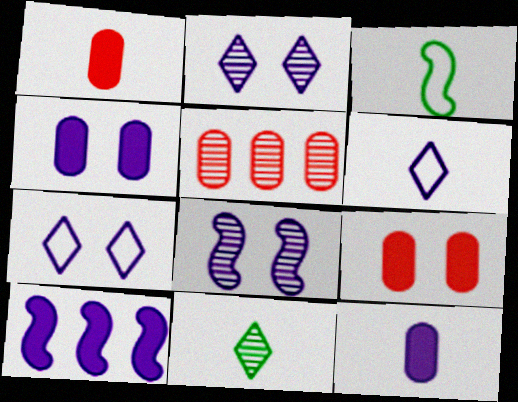[[4, 7, 8], 
[5, 8, 11]]